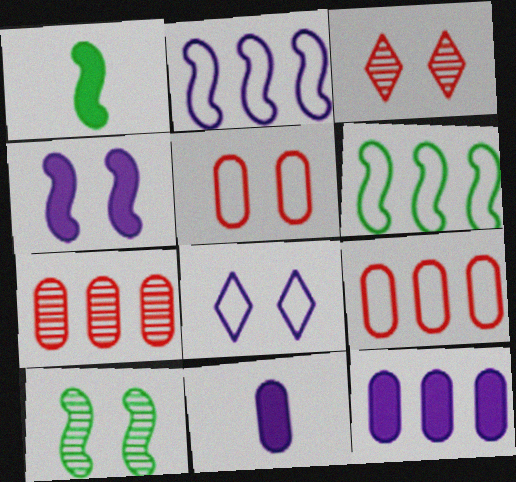[[1, 6, 10], 
[1, 7, 8], 
[3, 6, 11]]